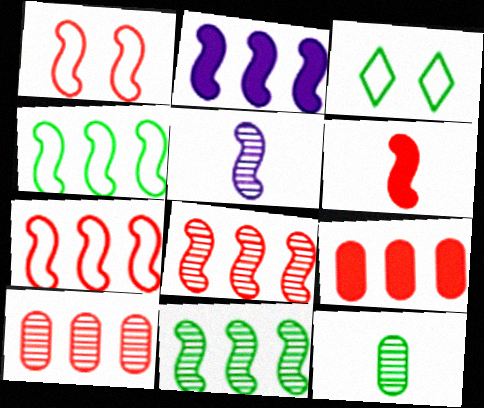[[1, 6, 8], 
[2, 4, 8], 
[2, 7, 11], 
[3, 5, 9]]